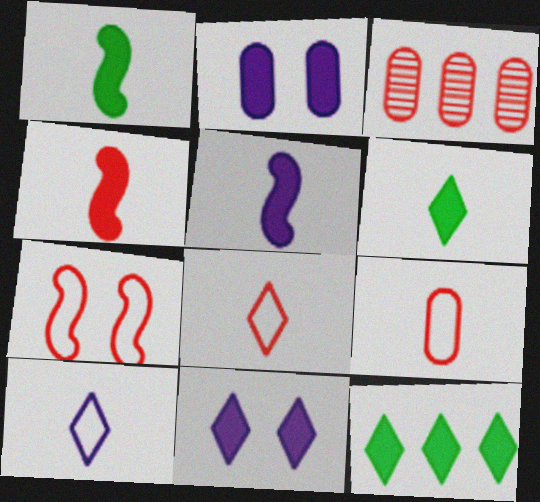[[1, 4, 5], 
[2, 4, 12]]